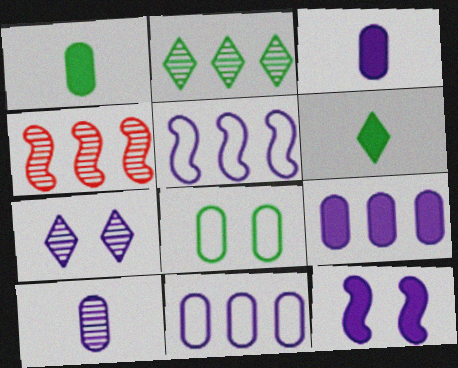[[3, 5, 7]]